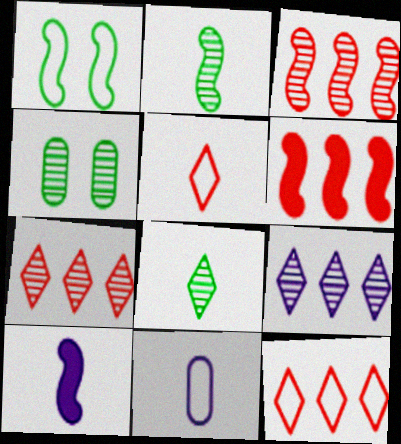[[1, 3, 10], 
[1, 11, 12], 
[4, 10, 12]]